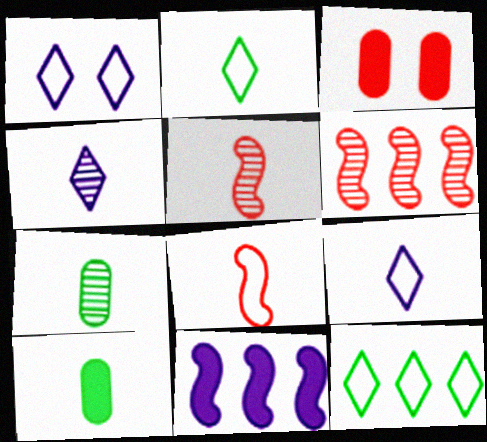[[1, 6, 10], 
[4, 5, 7], 
[4, 8, 10], 
[5, 9, 10]]